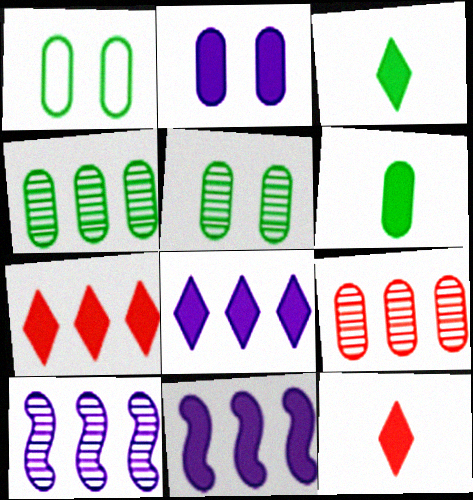[[1, 4, 6], 
[1, 10, 12]]